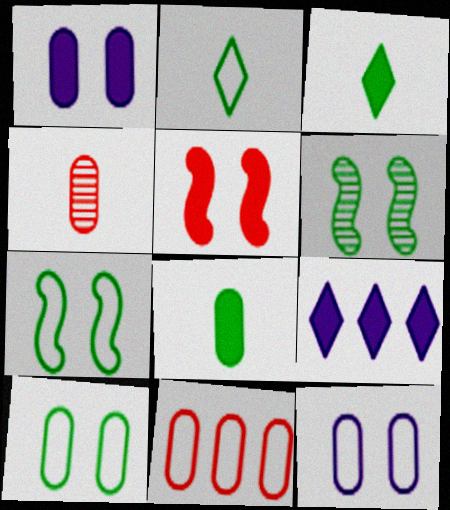[[4, 7, 9], 
[5, 8, 9]]